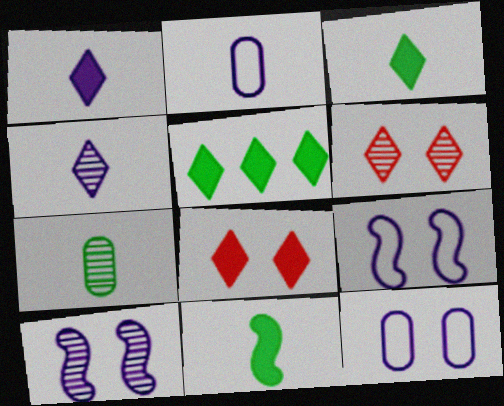[[1, 5, 8]]